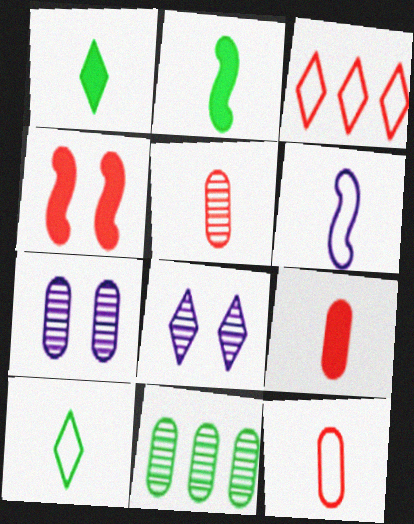[[1, 3, 8], 
[1, 5, 6], 
[2, 3, 7], 
[3, 4, 5], 
[5, 7, 11], 
[5, 9, 12], 
[6, 10, 12]]